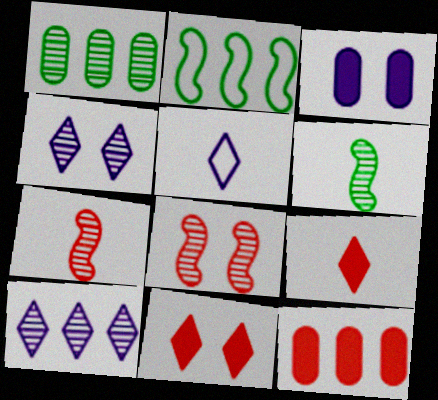[[1, 4, 7], 
[2, 10, 12]]